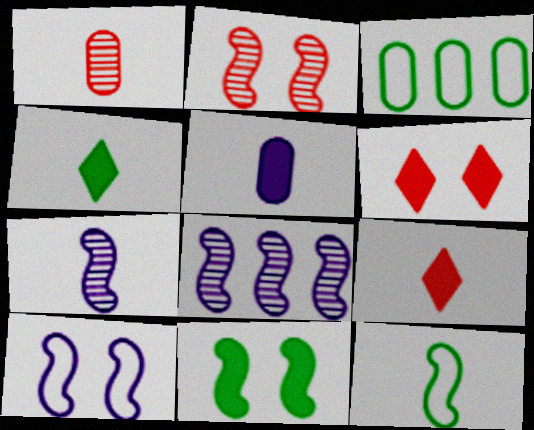[[2, 10, 11], 
[3, 6, 7]]